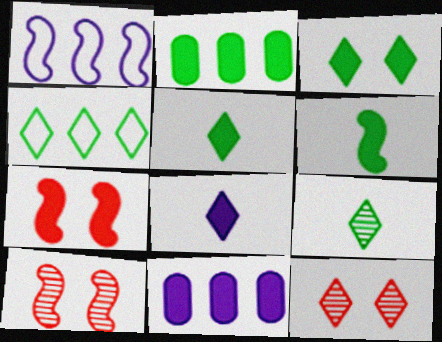[[1, 6, 10], 
[2, 3, 6], 
[2, 7, 8], 
[3, 4, 9], 
[4, 8, 12], 
[5, 7, 11]]